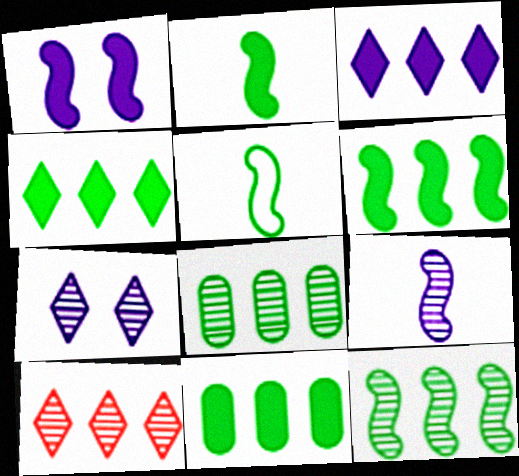[[4, 6, 11]]